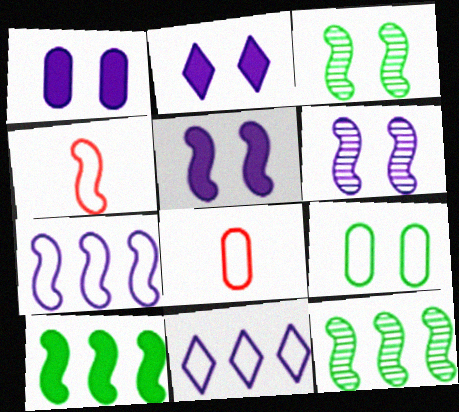[[1, 2, 5], 
[2, 8, 12], 
[4, 5, 12], 
[4, 6, 10], 
[4, 9, 11]]